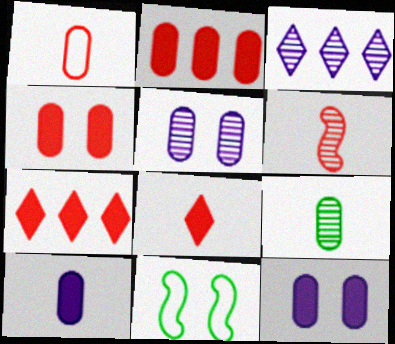[[1, 6, 8], 
[1, 9, 10]]